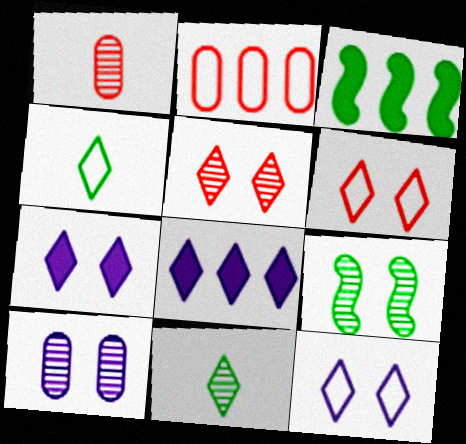[[1, 3, 12], 
[4, 5, 8], 
[5, 9, 10], 
[6, 8, 11]]